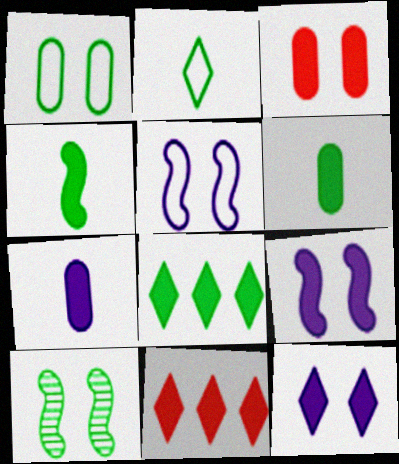[[6, 9, 11]]